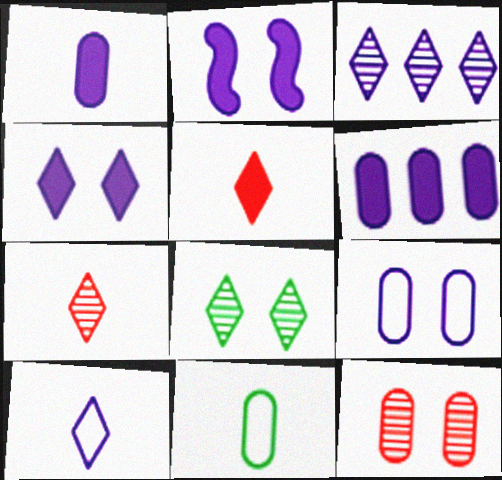[[3, 4, 10], 
[3, 7, 8], 
[6, 11, 12]]